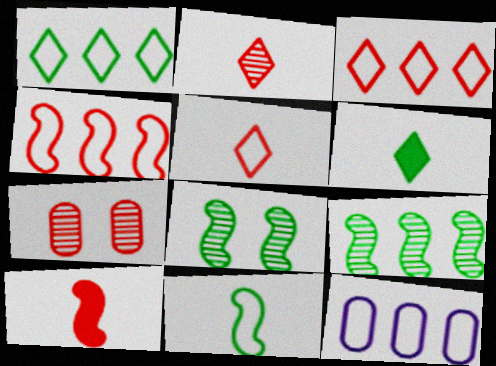[[1, 4, 12], 
[3, 7, 10]]